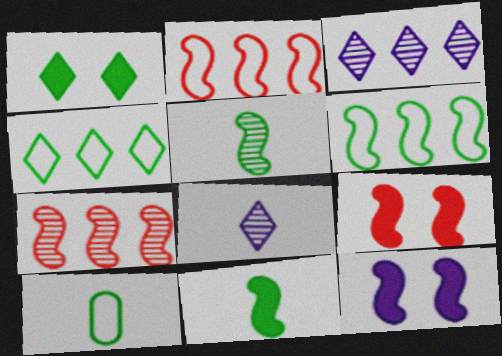[[2, 5, 12], 
[3, 9, 10]]